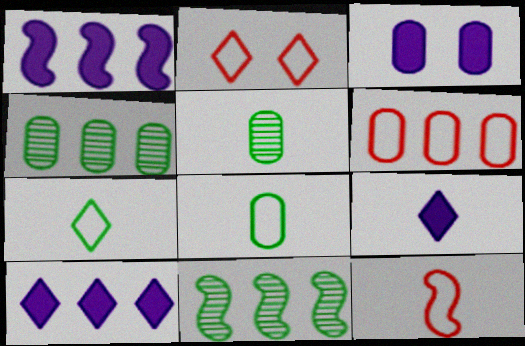[[1, 2, 5], 
[1, 3, 9], 
[2, 6, 12], 
[3, 5, 6], 
[5, 9, 12], 
[6, 10, 11]]